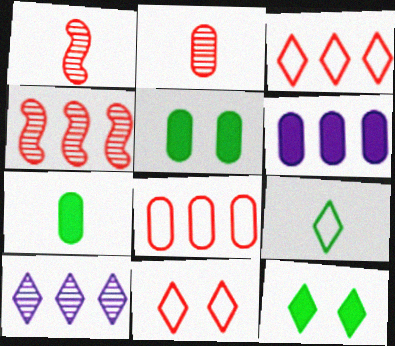[]